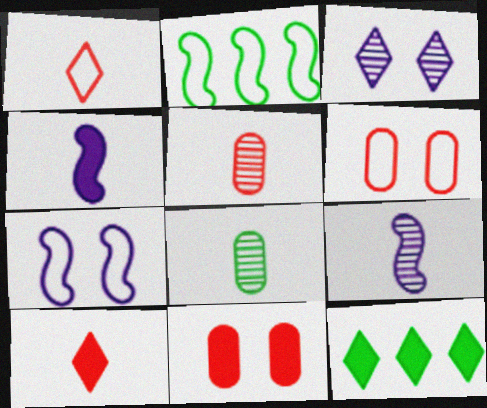[[1, 3, 12], 
[1, 4, 8], 
[4, 11, 12], 
[5, 7, 12], 
[6, 9, 12]]